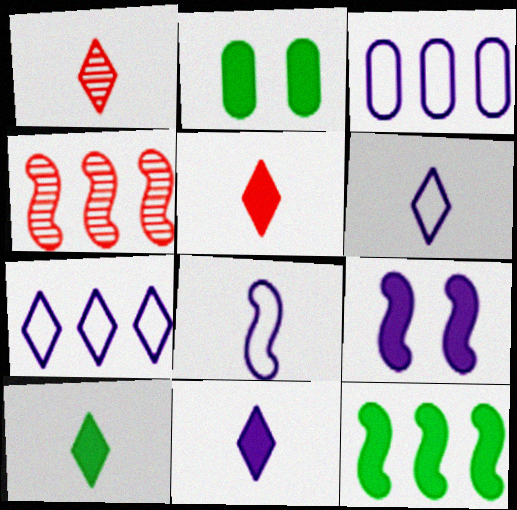[[1, 6, 10], 
[2, 4, 6], 
[2, 10, 12], 
[5, 10, 11]]